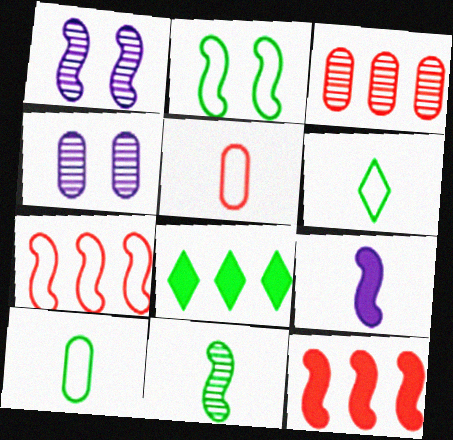[[1, 5, 8], 
[4, 6, 12]]